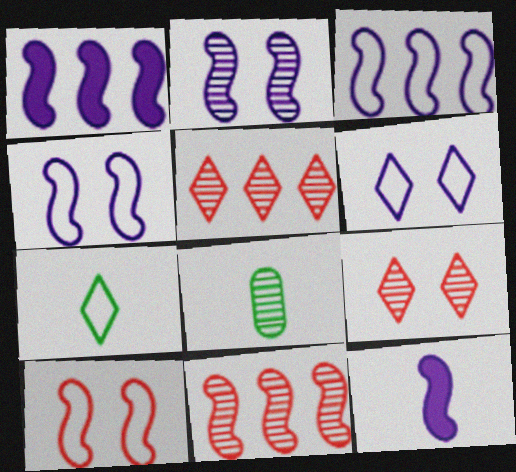[[2, 3, 12], 
[2, 5, 8]]